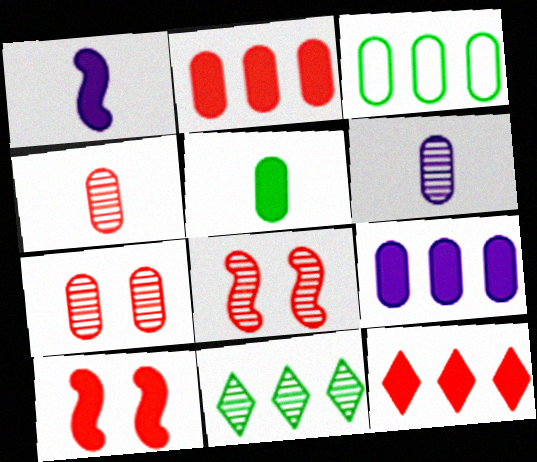[[6, 8, 11]]